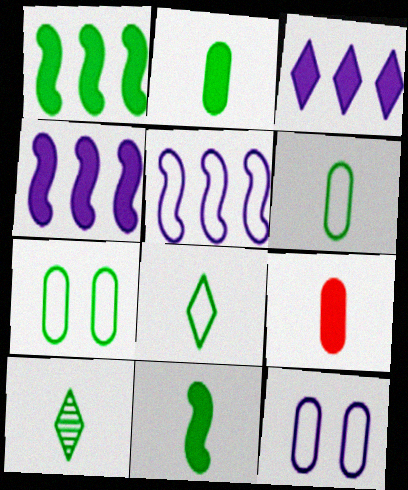[[1, 7, 10], 
[6, 10, 11]]